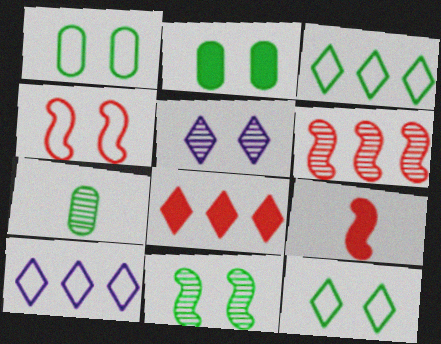[[2, 4, 5], 
[2, 11, 12], 
[4, 6, 9], 
[5, 6, 7]]